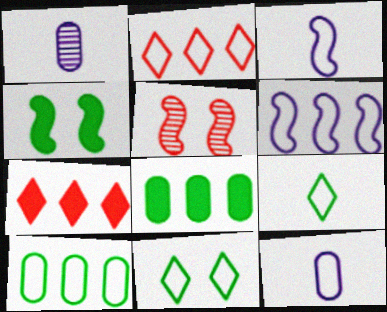[[1, 2, 4], 
[2, 6, 10]]